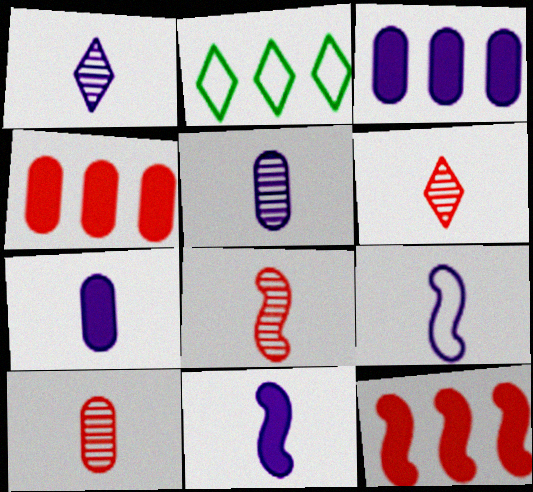[[1, 7, 9], 
[6, 8, 10]]